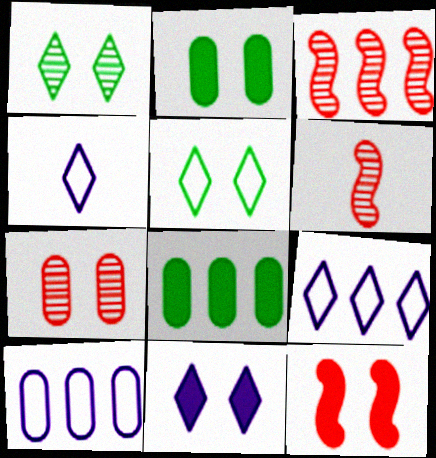[[2, 3, 4], 
[2, 6, 9], 
[2, 11, 12], 
[3, 8, 9]]